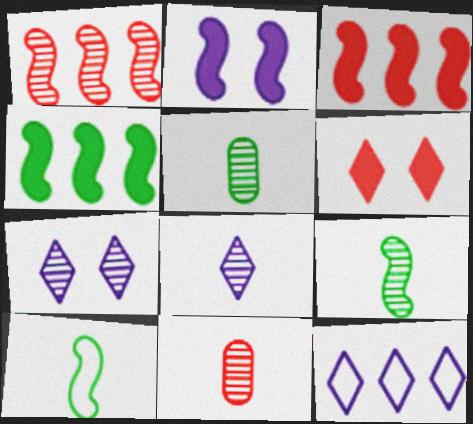[[1, 2, 10], 
[1, 5, 7], 
[8, 9, 11]]